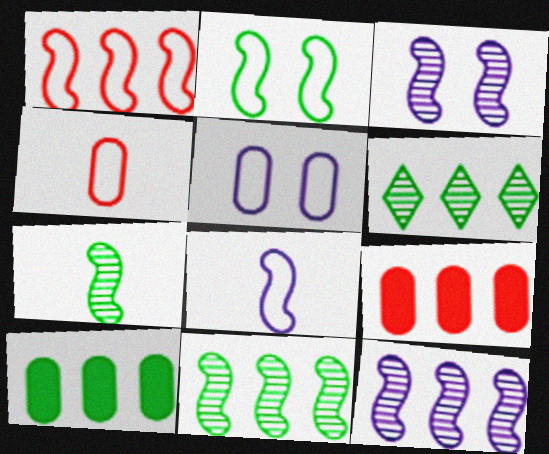[[1, 2, 8]]